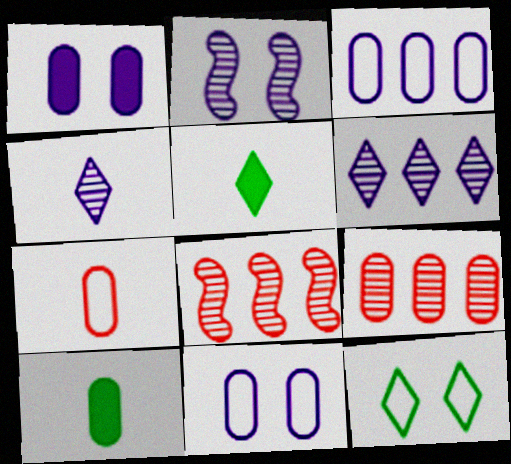[[5, 8, 11], 
[9, 10, 11]]